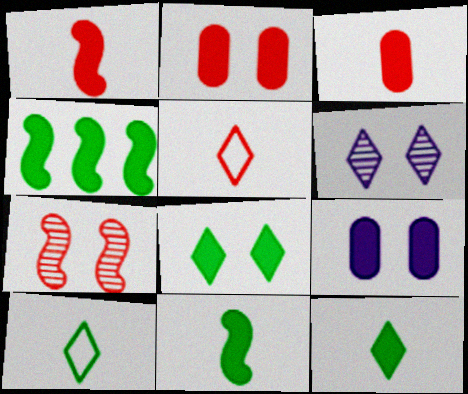[]